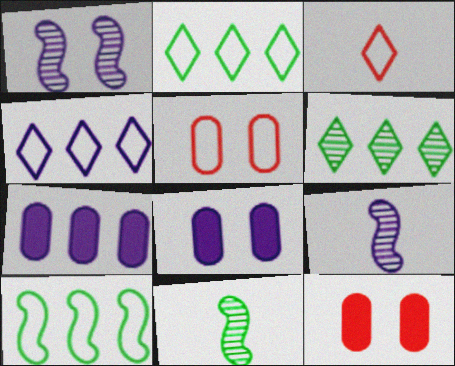[[2, 9, 12], 
[4, 8, 9], 
[4, 11, 12]]